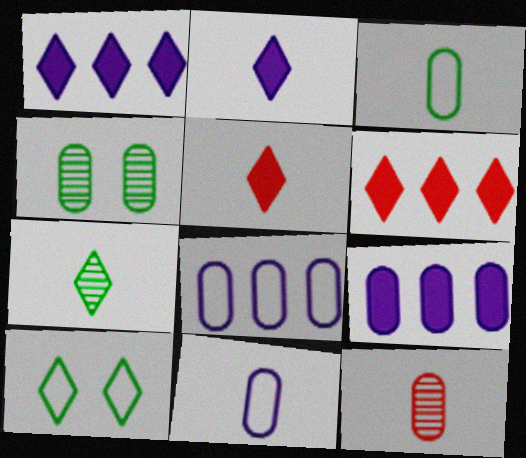[]